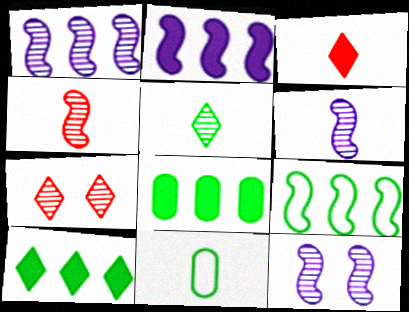[[1, 6, 12], 
[2, 7, 11], 
[3, 6, 11]]